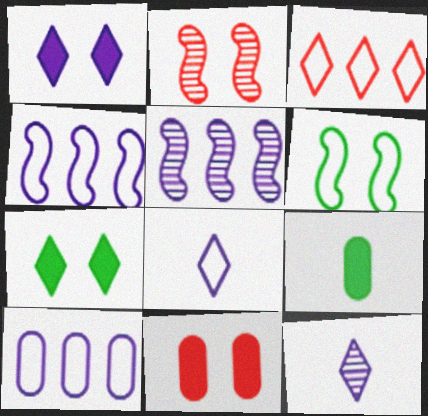[[3, 7, 12]]